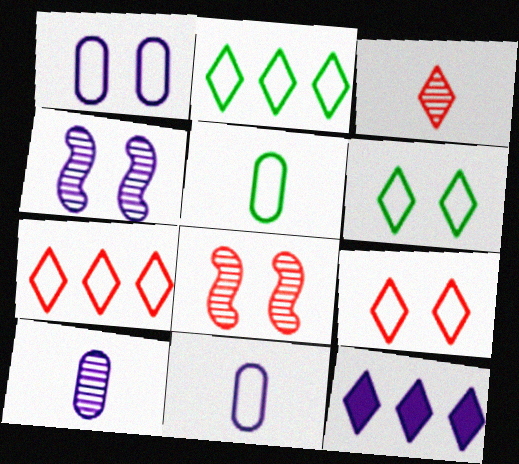[[3, 6, 12], 
[4, 11, 12], 
[5, 8, 12]]